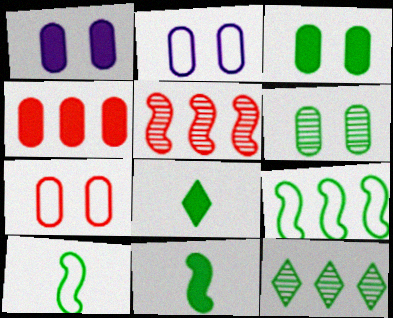[[1, 6, 7], 
[2, 5, 8], 
[3, 10, 12], 
[6, 8, 9]]